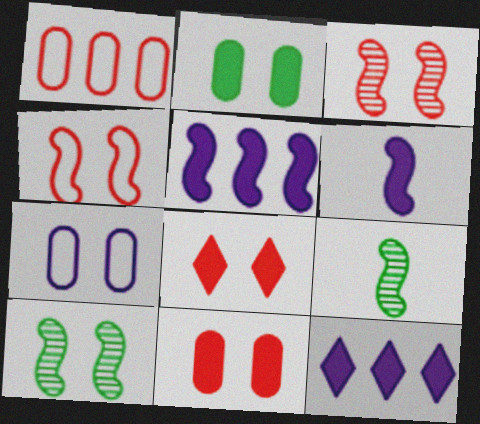[[4, 5, 9], 
[7, 8, 10]]